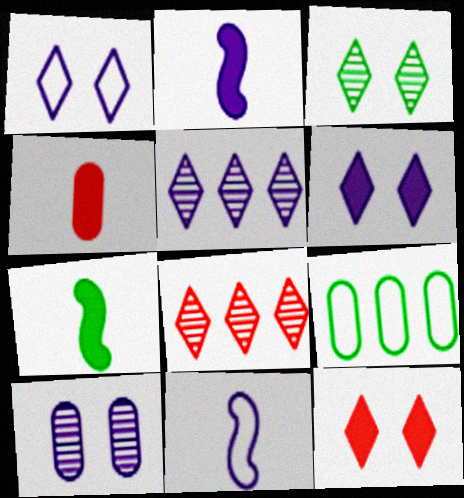[[1, 3, 12], 
[3, 7, 9], 
[4, 9, 10]]